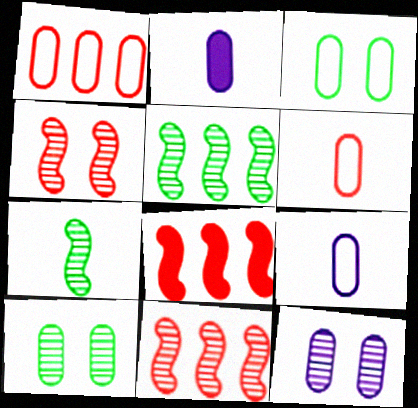[[1, 2, 10], 
[1, 3, 9]]